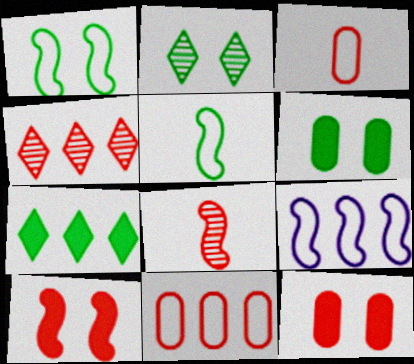[[1, 2, 6], 
[3, 4, 10]]